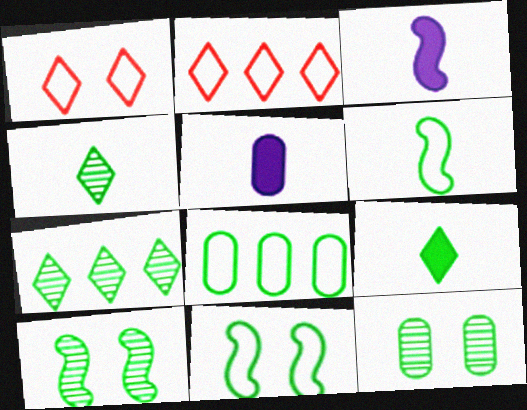[[2, 3, 12], 
[2, 5, 10], 
[8, 9, 10]]